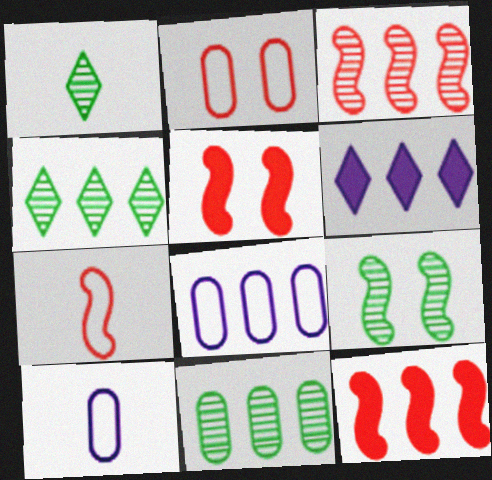[[1, 5, 8], 
[1, 9, 11], 
[3, 5, 7], 
[4, 5, 10], 
[4, 8, 12]]